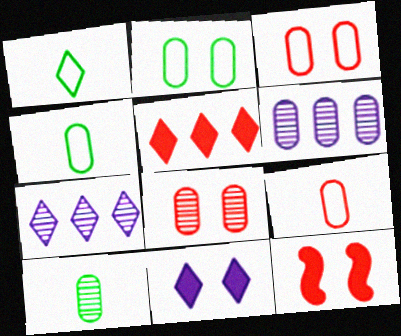[[1, 6, 12], 
[4, 7, 12], 
[6, 8, 10]]